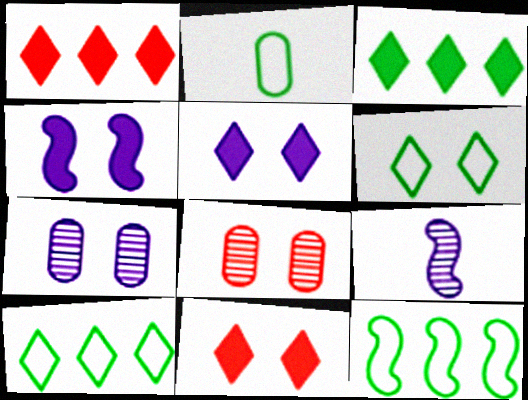[[2, 6, 12], 
[4, 6, 8]]